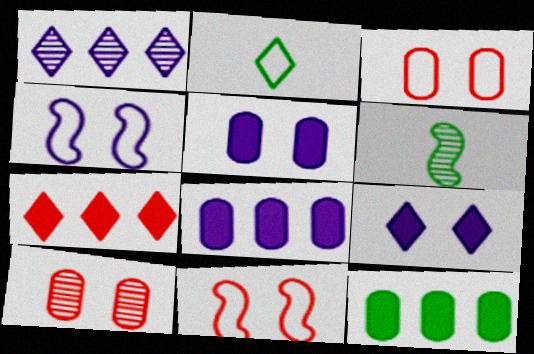[[1, 6, 10]]